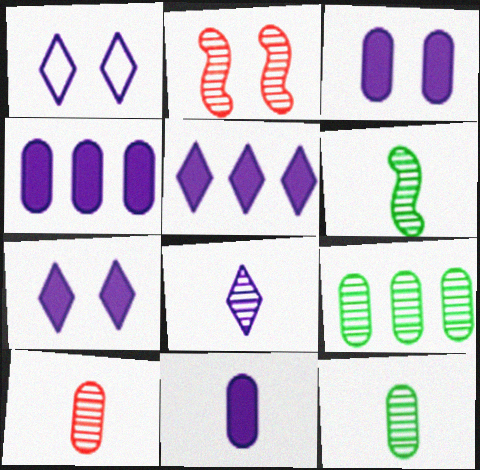[[1, 5, 8], 
[2, 8, 9], 
[3, 4, 11], 
[6, 8, 10]]